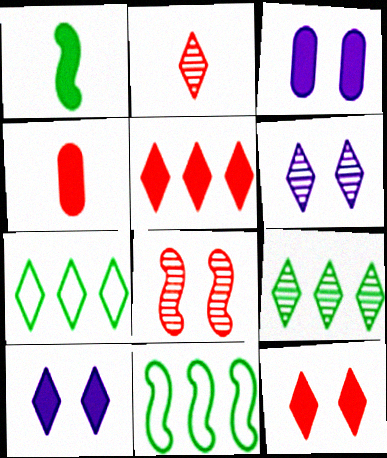[[1, 3, 5], 
[2, 3, 11], 
[2, 6, 9], 
[2, 7, 10], 
[4, 6, 11]]